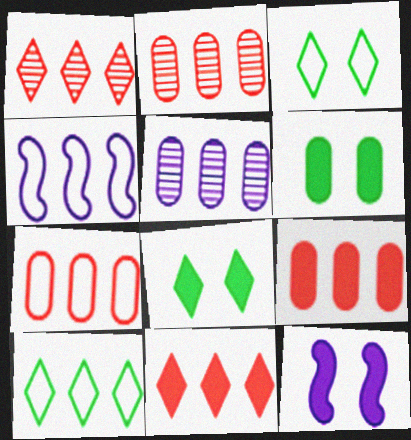[[2, 7, 9], 
[4, 7, 10]]